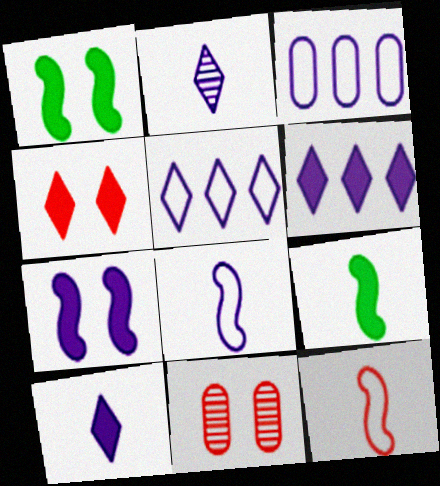[[2, 3, 7], 
[5, 9, 11]]